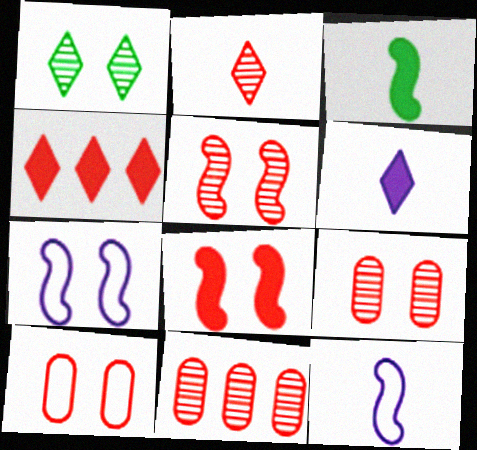[[2, 5, 11]]